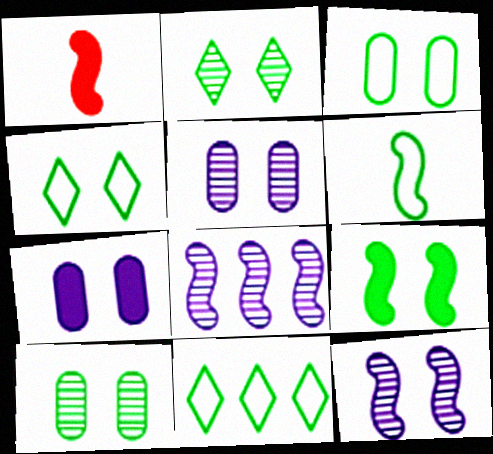[[1, 5, 11], 
[2, 3, 9], 
[3, 6, 11], 
[4, 9, 10]]